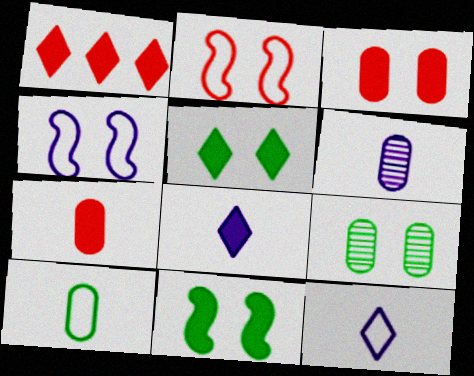[[1, 5, 8], 
[6, 7, 10]]